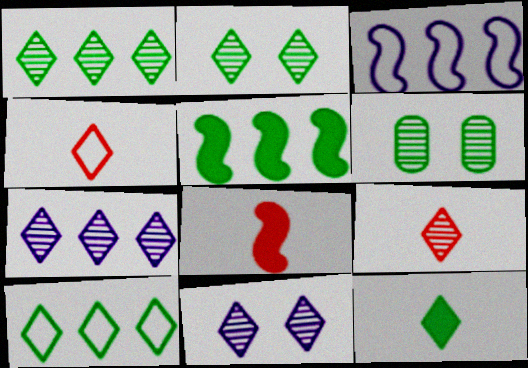[[1, 9, 11], 
[2, 7, 9], 
[2, 10, 12]]